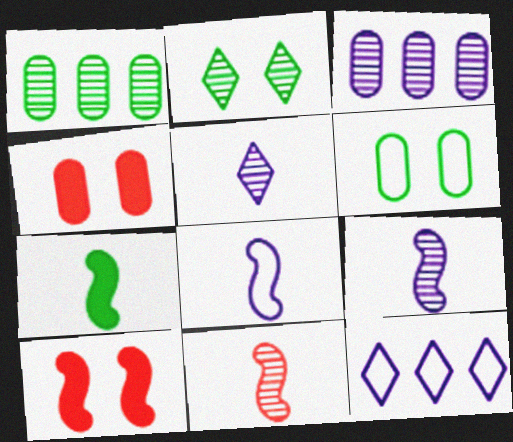[[2, 3, 11], 
[7, 8, 11]]